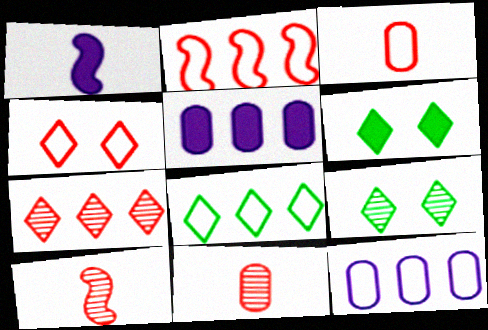[[2, 3, 4], 
[2, 8, 12], 
[6, 10, 12]]